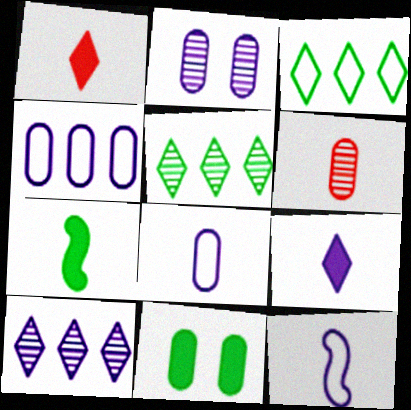[[4, 6, 11]]